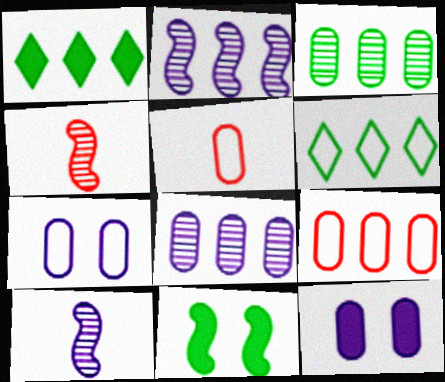[[1, 2, 9], 
[1, 4, 7], 
[3, 5, 12], 
[4, 6, 12]]